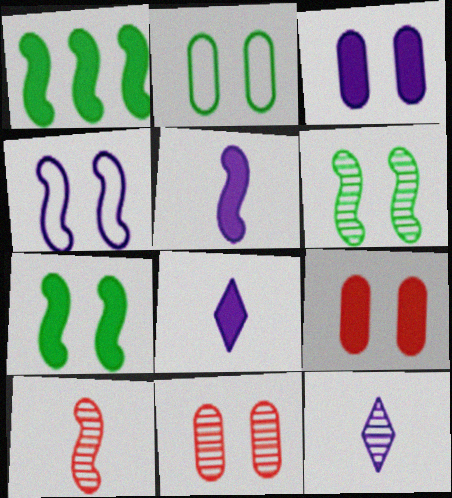[[1, 4, 10], 
[1, 8, 9], 
[2, 3, 11]]